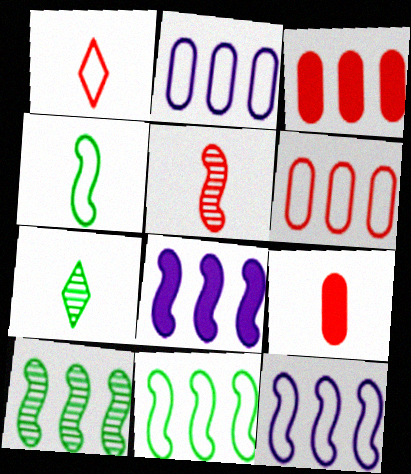[[1, 5, 9]]